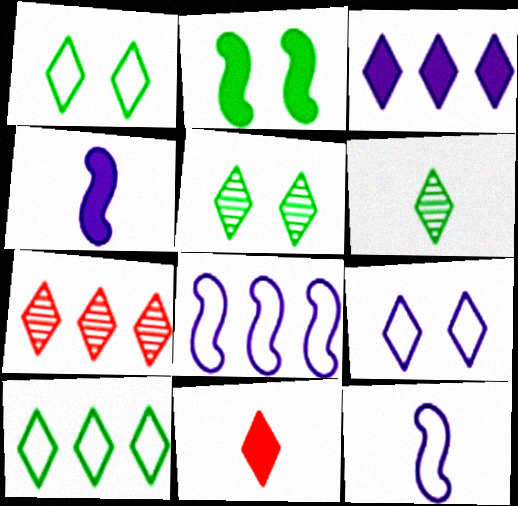[[3, 7, 10]]